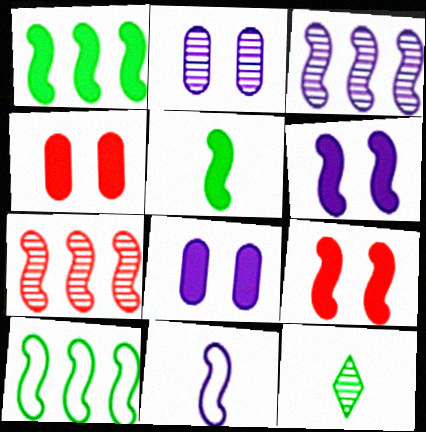[[2, 7, 12], 
[3, 6, 11]]